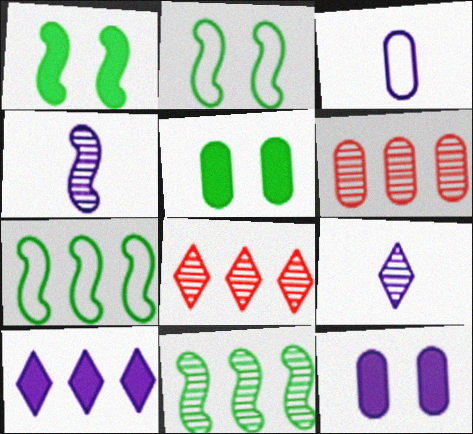[[1, 3, 8], 
[3, 5, 6], 
[6, 7, 10]]